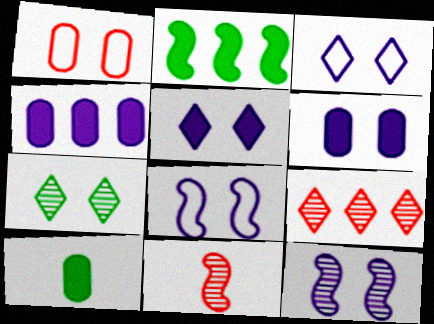[[2, 8, 11], 
[3, 6, 12], 
[8, 9, 10]]